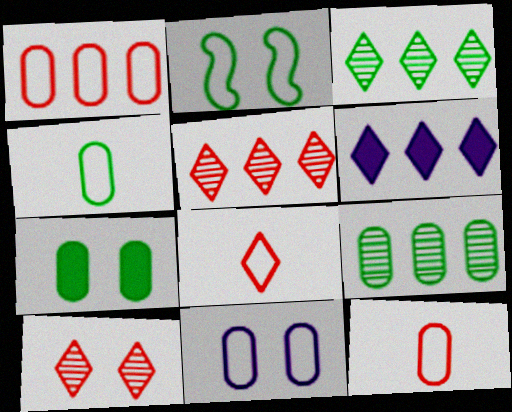[[1, 4, 11], 
[4, 7, 9]]